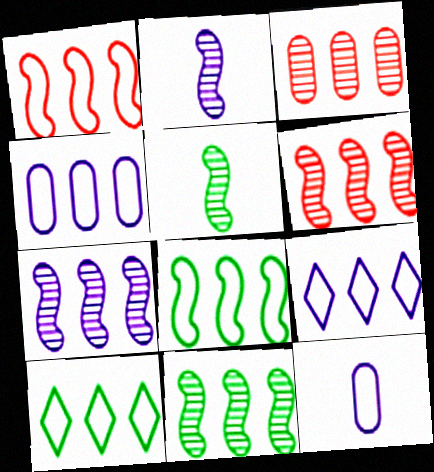[[1, 4, 10], 
[6, 7, 11]]